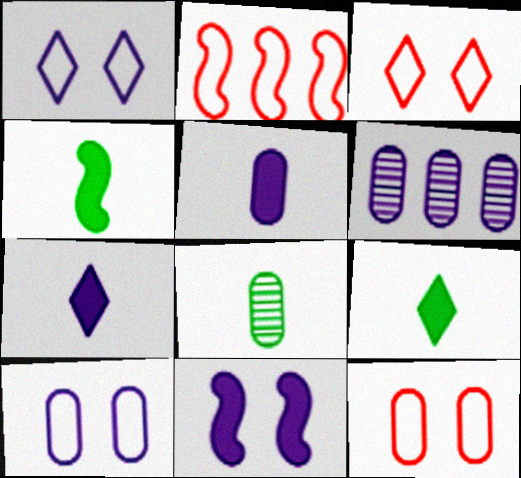[[3, 4, 6], 
[5, 6, 10]]